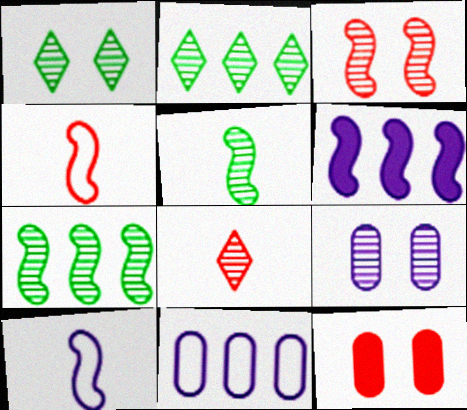[[1, 3, 9], 
[2, 10, 12], 
[7, 8, 9]]